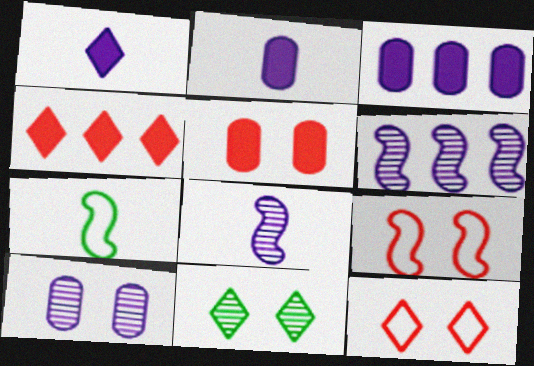[[4, 7, 10]]